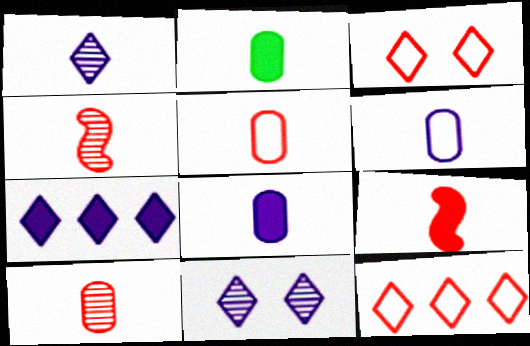[[2, 6, 10]]